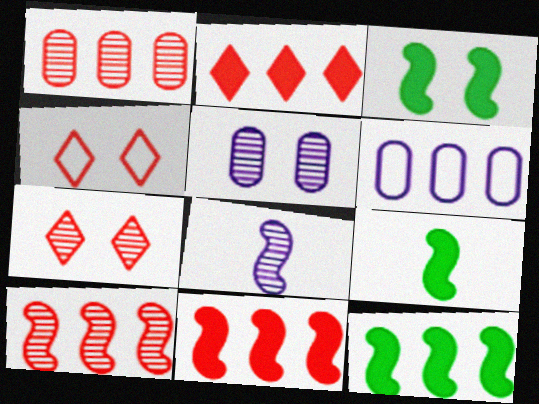[[3, 4, 5], 
[3, 9, 12], 
[6, 7, 9]]